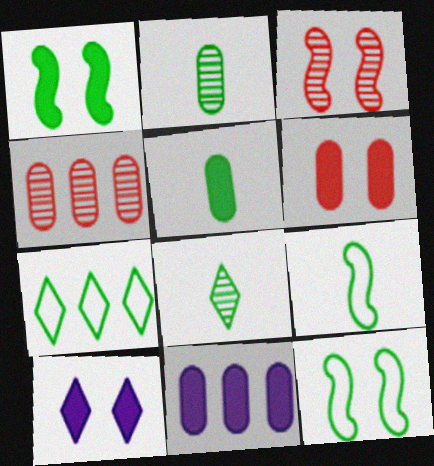[[1, 2, 7], 
[1, 6, 10], 
[4, 9, 10], 
[5, 6, 11], 
[5, 8, 9]]